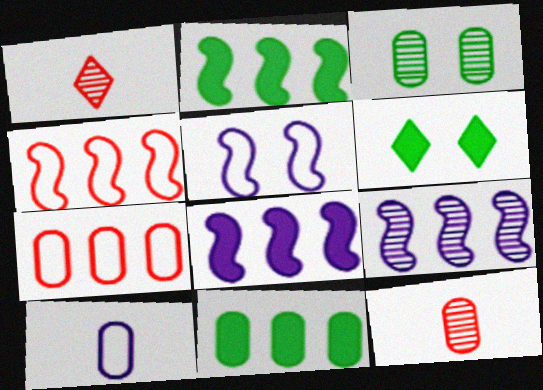[[1, 3, 9], 
[1, 5, 11], 
[2, 4, 9]]